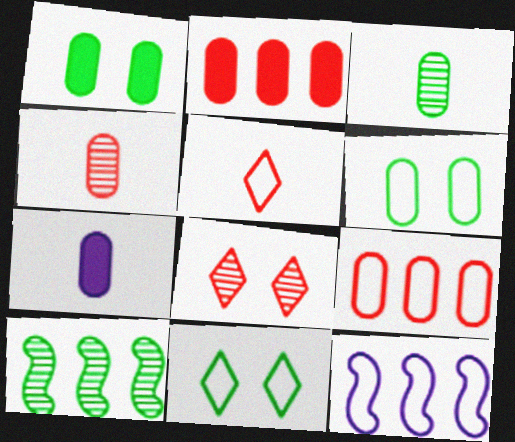[[1, 2, 7], 
[5, 6, 12]]